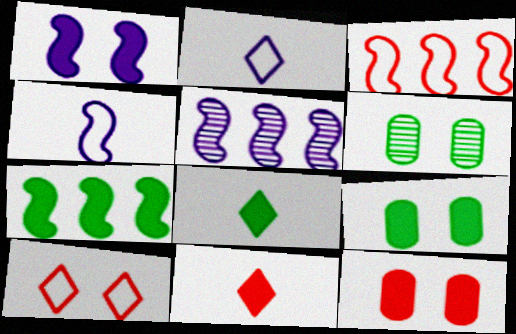[[1, 4, 5], 
[1, 6, 10], 
[3, 5, 7], 
[7, 8, 9]]